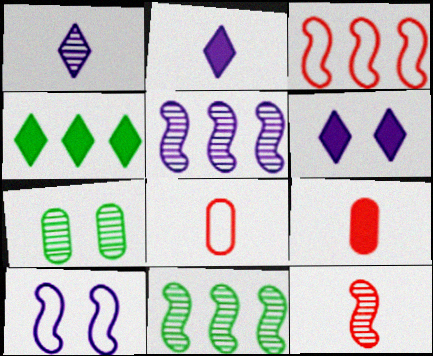[[2, 3, 7], 
[6, 8, 11]]